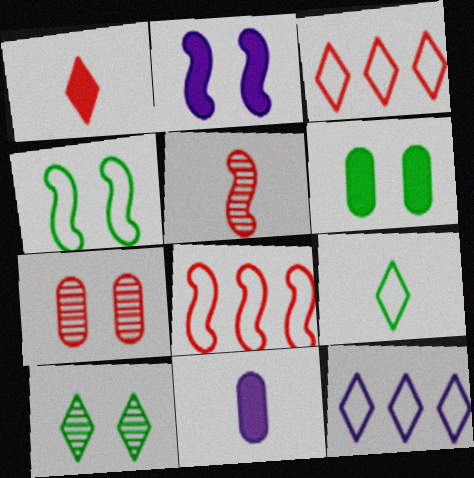[[1, 7, 8], 
[1, 10, 12], 
[4, 6, 10], 
[5, 6, 12], 
[5, 9, 11], 
[8, 10, 11]]